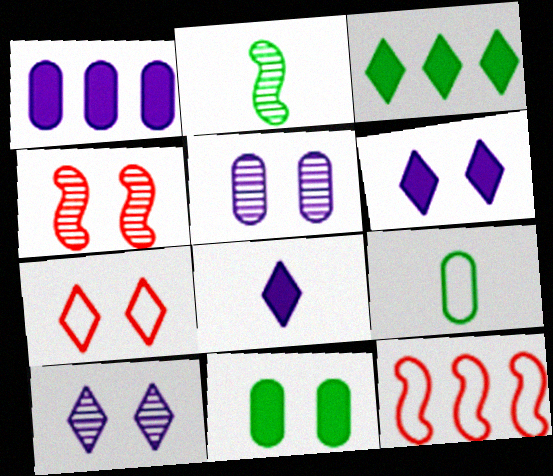[[1, 2, 7]]